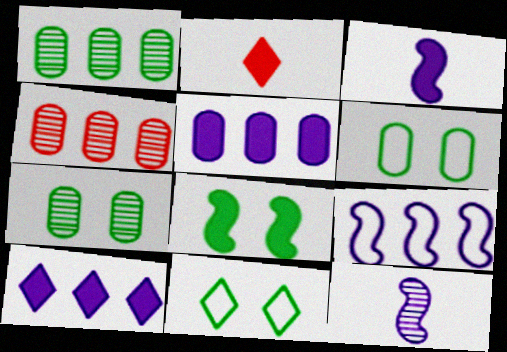[[2, 5, 8], 
[2, 7, 9], 
[3, 4, 11], 
[7, 8, 11]]